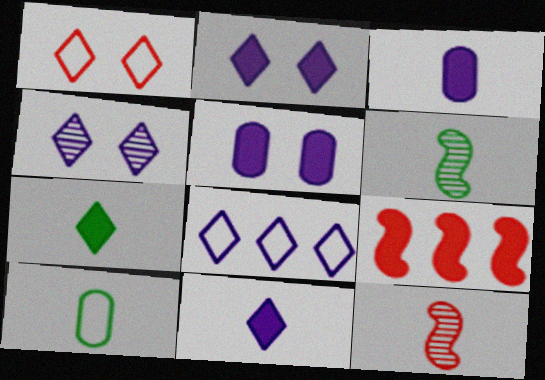[[4, 8, 11], 
[4, 9, 10], 
[5, 7, 9], 
[6, 7, 10], 
[10, 11, 12]]